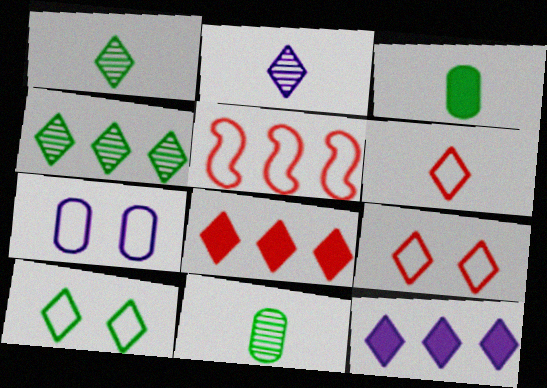[[1, 9, 12], 
[2, 8, 10]]